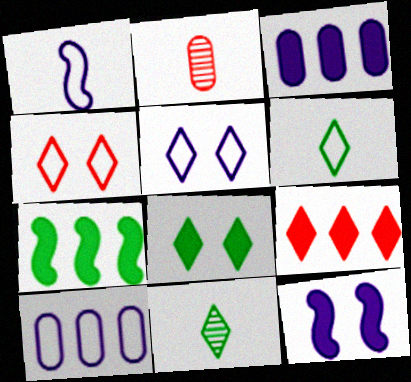[[1, 5, 10], 
[2, 5, 7], 
[3, 7, 9], 
[5, 9, 11]]